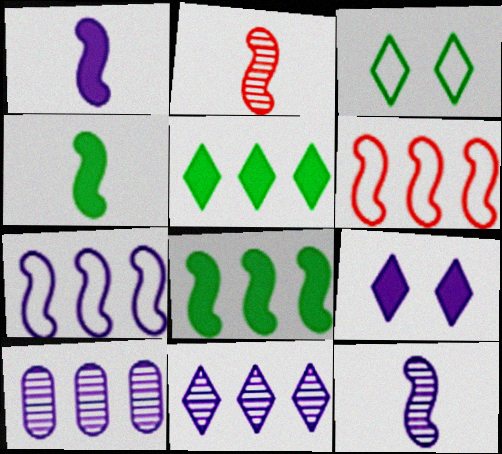[[5, 6, 10]]